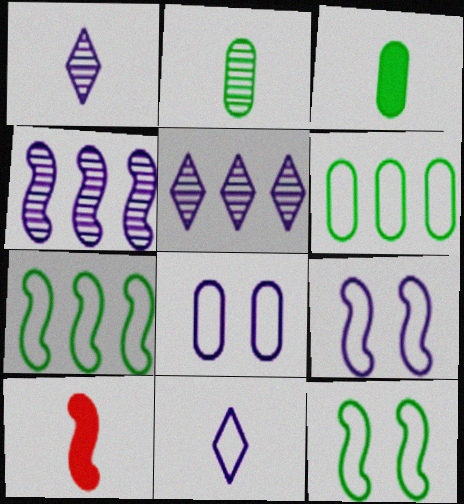[[2, 10, 11], 
[4, 10, 12]]